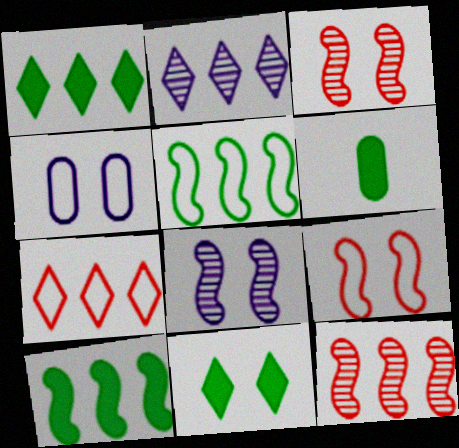[[1, 2, 7], 
[2, 6, 9], 
[3, 4, 11], 
[6, 7, 8], 
[6, 10, 11]]